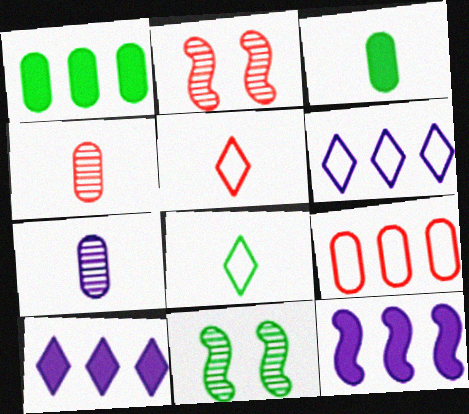[[1, 8, 11], 
[2, 3, 6]]